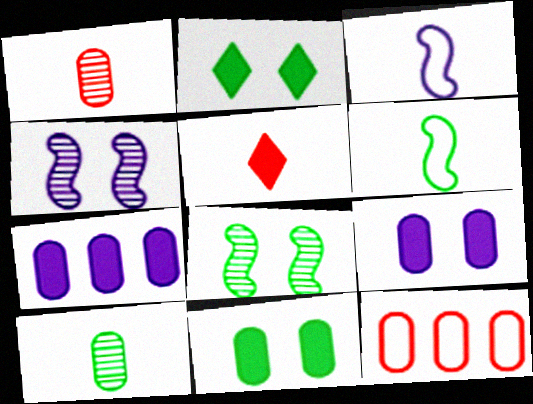[[3, 5, 10], 
[9, 10, 12]]